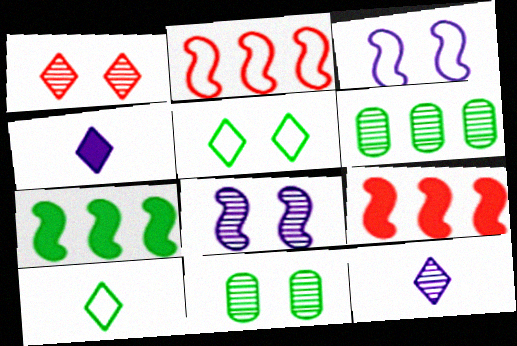[[1, 8, 11], 
[2, 4, 11], 
[7, 10, 11]]